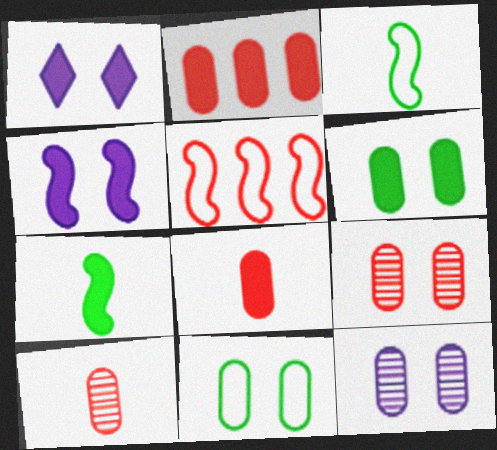[[1, 2, 7]]